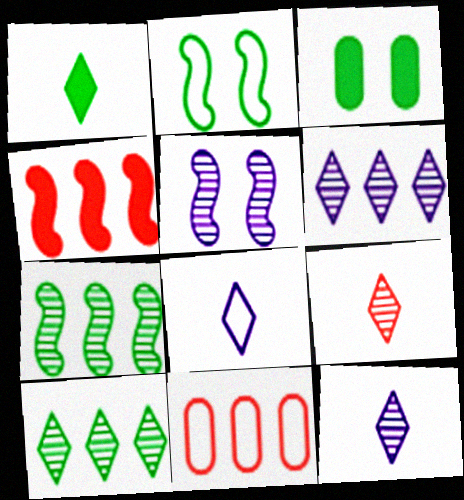[[1, 5, 11], 
[1, 8, 9], 
[2, 8, 11]]